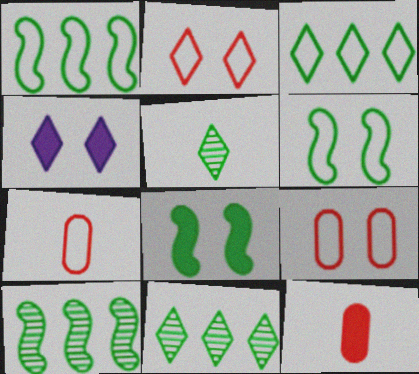[[4, 7, 10]]